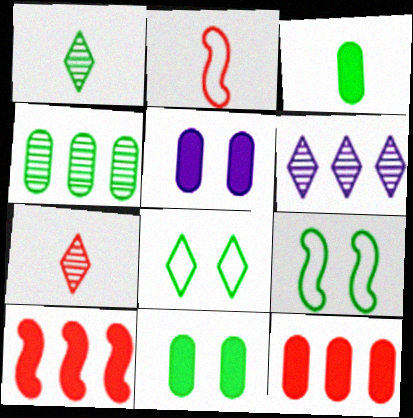[[2, 6, 11], 
[3, 5, 12]]